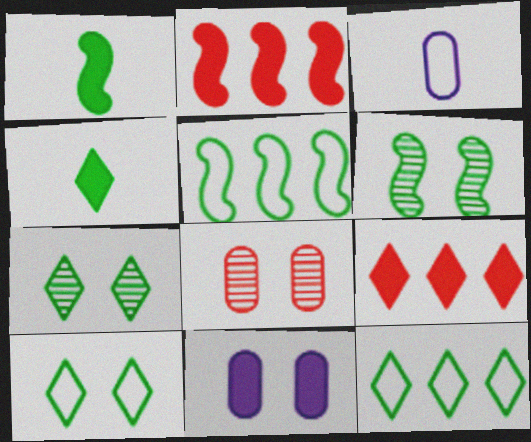[[1, 5, 6], 
[1, 9, 11], 
[2, 3, 7], 
[2, 4, 11], 
[3, 6, 9], 
[4, 7, 12]]